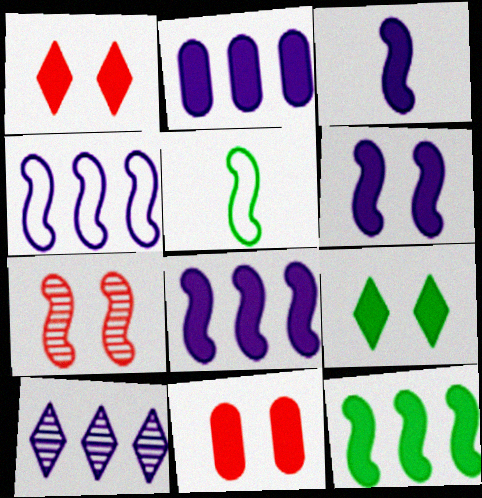[[2, 4, 10], 
[3, 6, 8], 
[5, 7, 8], 
[5, 10, 11], 
[6, 9, 11]]